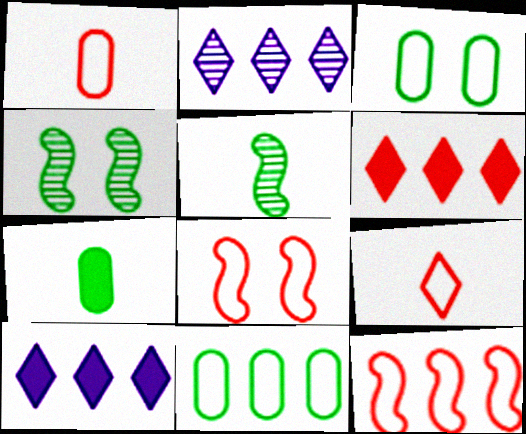[[1, 4, 10], 
[2, 7, 8]]